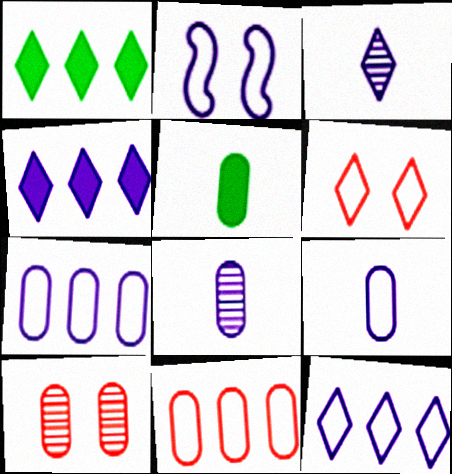[[1, 3, 6], 
[2, 4, 8], 
[2, 9, 12], 
[5, 7, 10]]